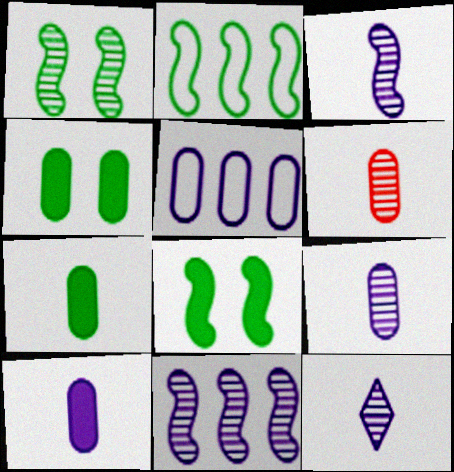[[3, 9, 12], 
[4, 5, 6]]